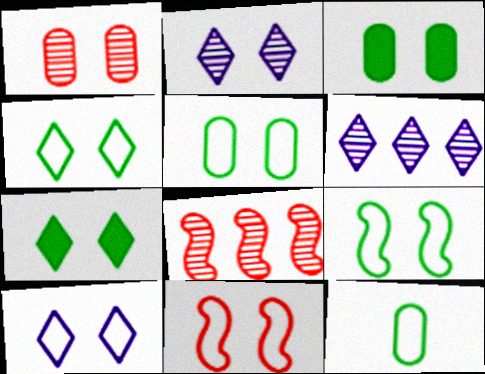[[2, 3, 11], 
[4, 5, 9], 
[5, 10, 11]]